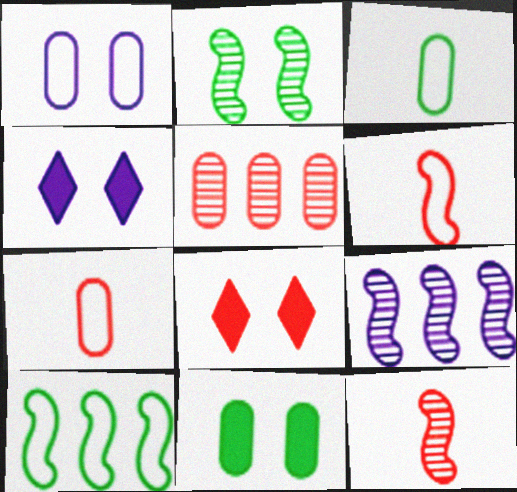[[1, 2, 8], 
[2, 9, 12], 
[3, 8, 9], 
[5, 6, 8]]